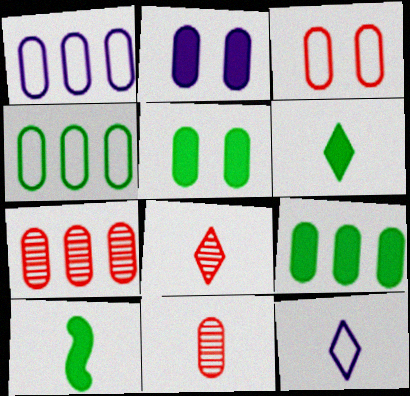[[1, 5, 11], 
[1, 7, 9], 
[2, 4, 11], 
[6, 8, 12], 
[10, 11, 12]]